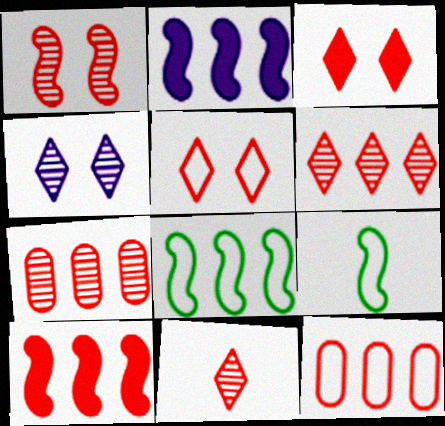[[1, 2, 9], 
[1, 7, 11], 
[6, 10, 12]]